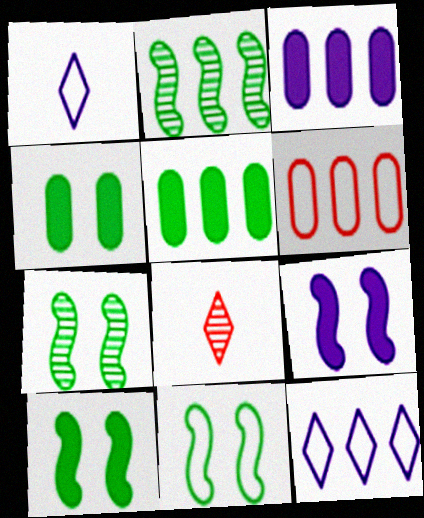[[1, 6, 11], 
[3, 8, 11], 
[7, 10, 11]]